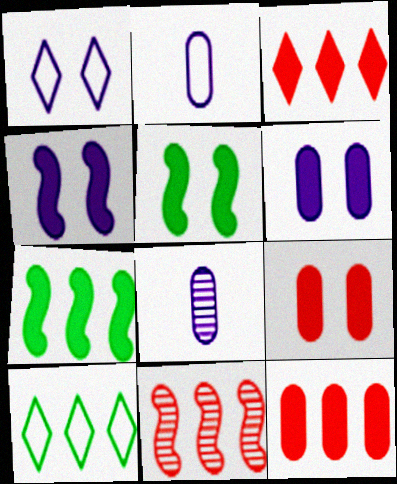[]